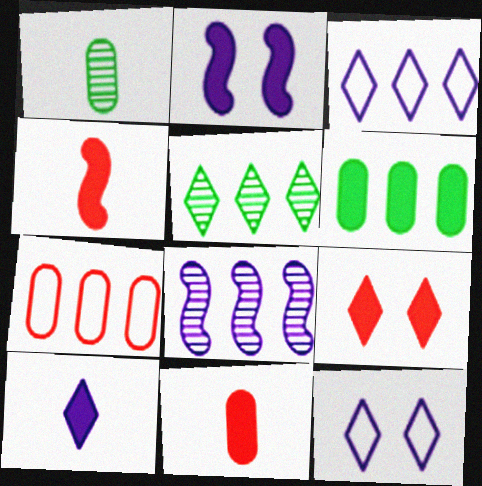[]